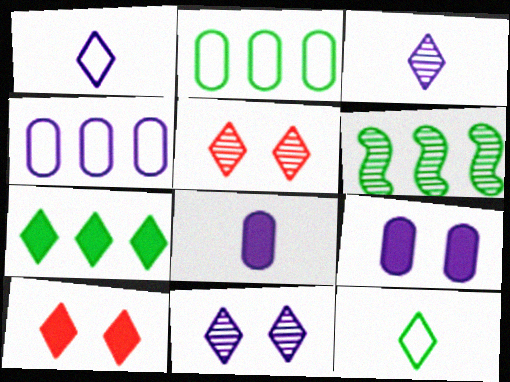[[1, 5, 7], 
[2, 6, 7]]